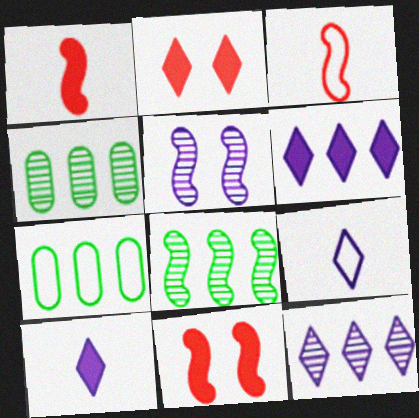[[4, 9, 11]]